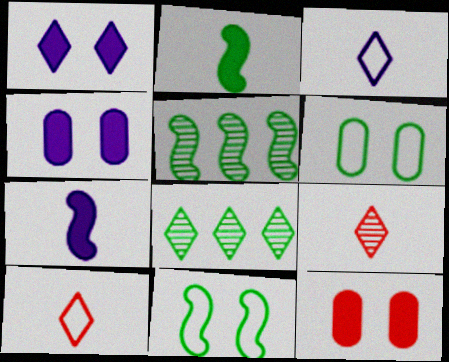[[1, 8, 10], 
[2, 5, 11], 
[2, 6, 8], 
[3, 5, 12], 
[4, 5, 10]]